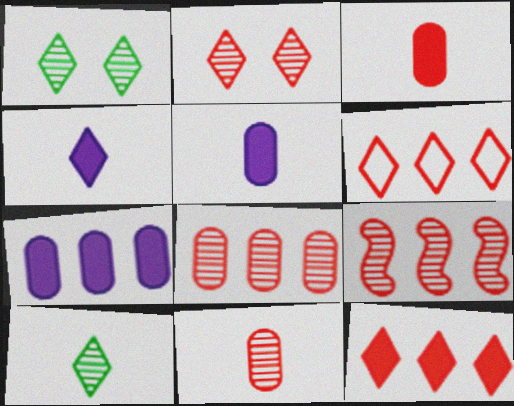[[1, 4, 6], 
[2, 9, 11]]